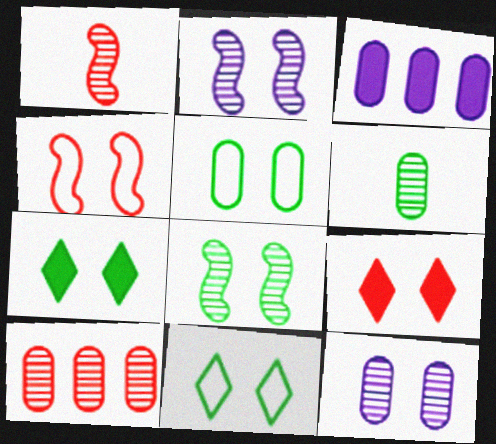[[1, 3, 11], 
[2, 5, 9], 
[4, 7, 12], 
[5, 7, 8], 
[6, 10, 12]]